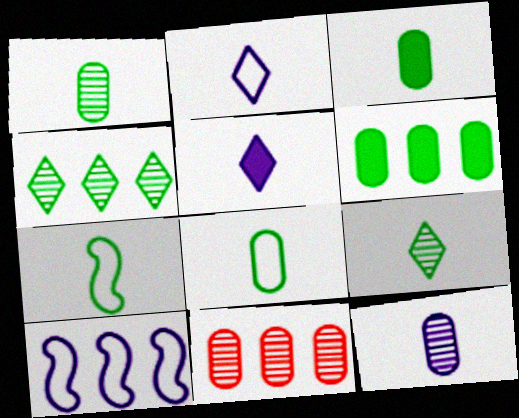[[1, 3, 8], 
[3, 7, 9]]